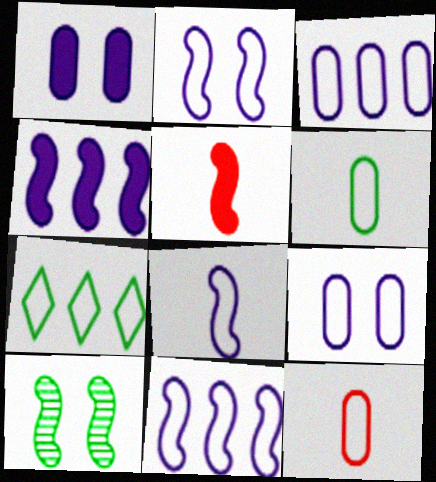[[2, 7, 12], 
[2, 8, 11], 
[5, 10, 11]]